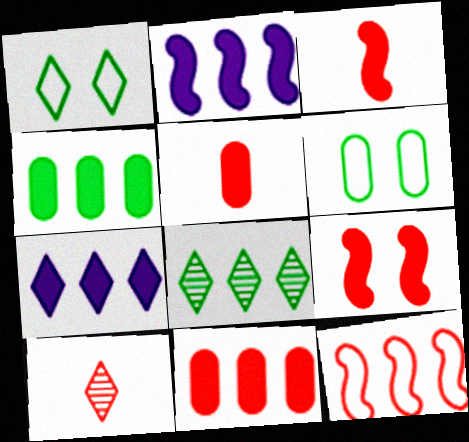[[1, 7, 10], 
[2, 6, 10]]